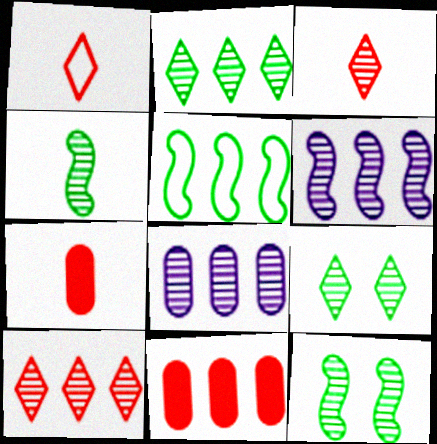[[3, 8, 12]]